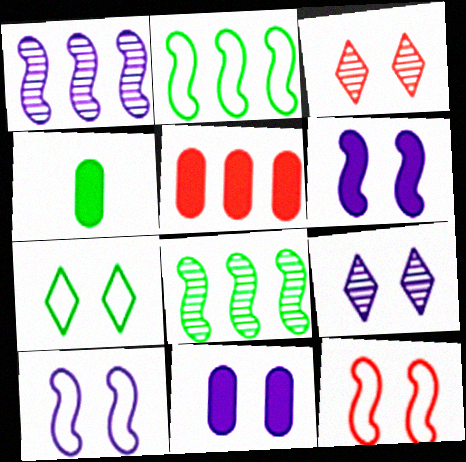[[4, 5, 11], 
[4, 7, 8], 
[9, 10, 11]]